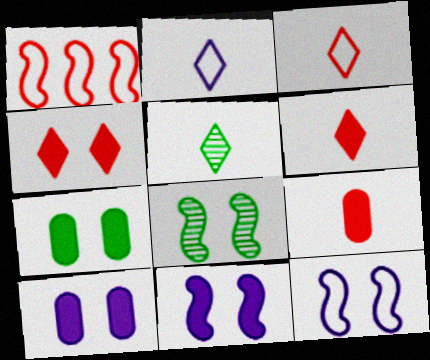[[1, 5, 10], 
[2, 5, 6], 
[4, 7, 11]]